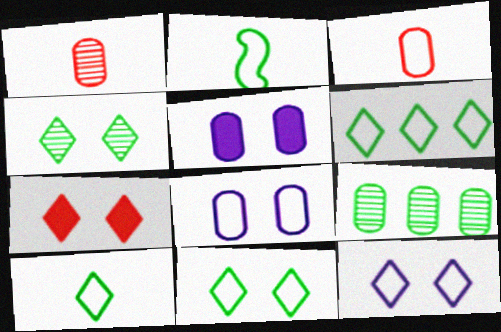[[3, 5, 9], 
[4, 7, 12], 
[6, 10, 11]]